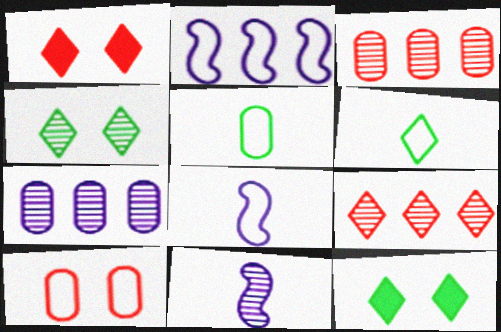[[2, 6, 10], 
[3, 4, 11], 
[3, 8, 12]]